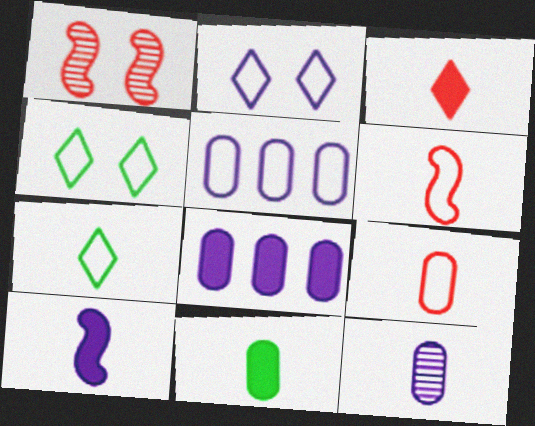[[1, 7, 8], 
[3, 10, 11], 
[4, 5, 6], 
[9, 11, 12]]